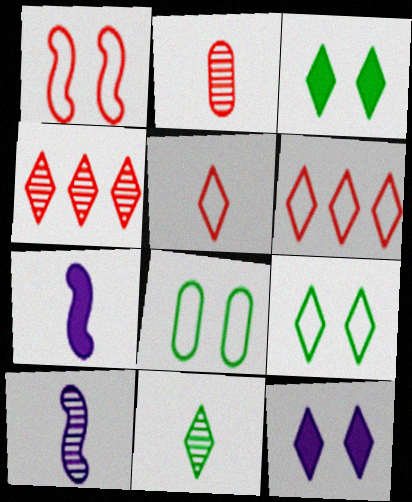[[2, 10, 11], 
[4, 7, 8], 
[6, 11, 12]]